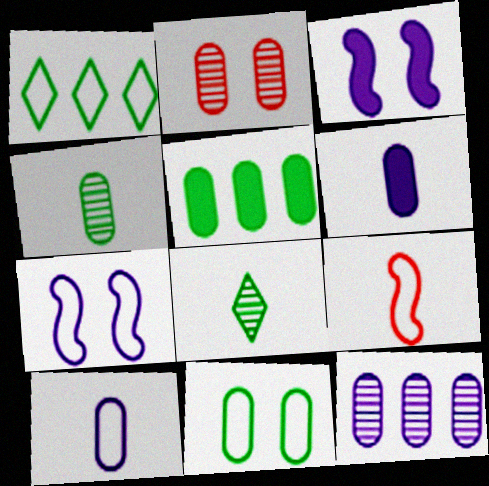[[2, 4, 12], 
[2, 5, 10], 
[4, 5, 11], 
[6, 8, 9]]